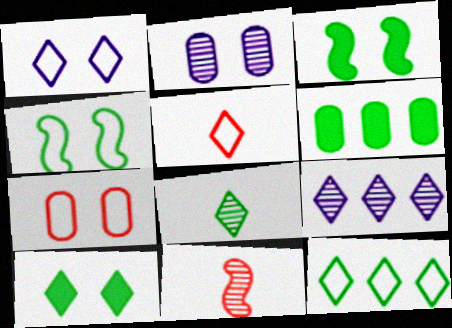[[1, 4, 7], 
[1, 5, 12], 
[1, 6, 11], 
[4, 6, 8], 
[5, 9, 10], 
[8, 10, 12]]